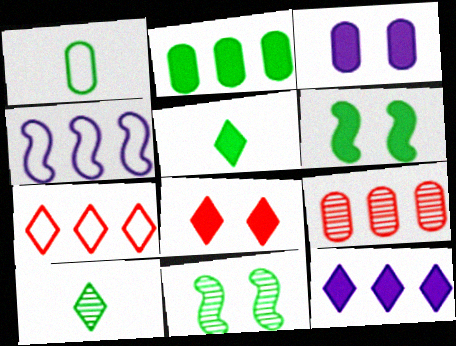[[1, 3, 9], 
[2, 5, 6], 
[3, 6, 8], 
[5, 8, 12]]